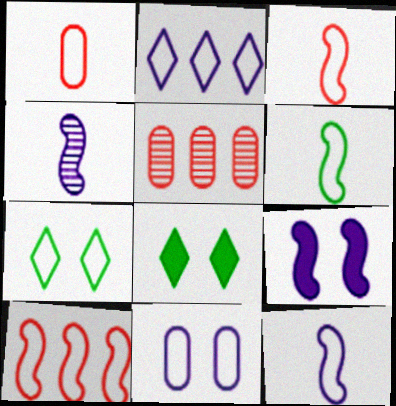[[2, 11, 12], 
[3, 6, 12], 
[5, 8, 12]]